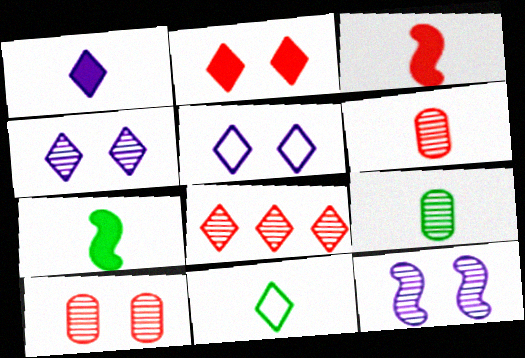[[7, 9, 11], 
[8, 9, 12]]